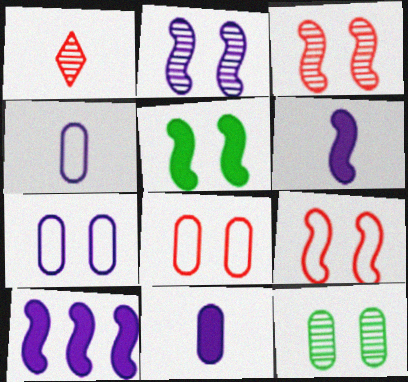[[2, 5, 9]]